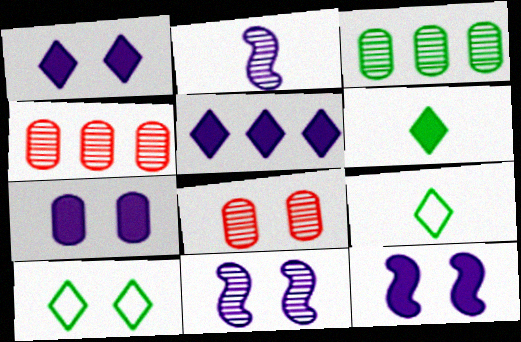[[1, 7, 12], 
[4, 9, 12], 
[8, 10, 12]]